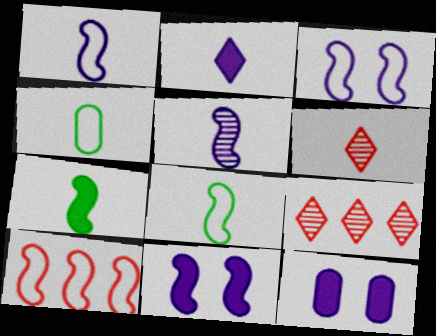[[3, 8, 10], 
[4, 9, 11], 
[8, 9, 12]]